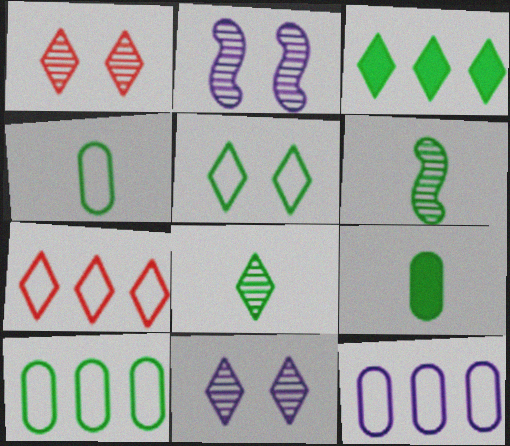[[2, 7, 9], 
[3, 5, 8]]